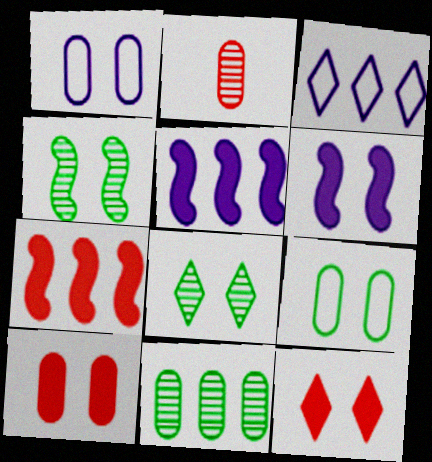[[1, 4, 12], 
[3, 7, 11]]